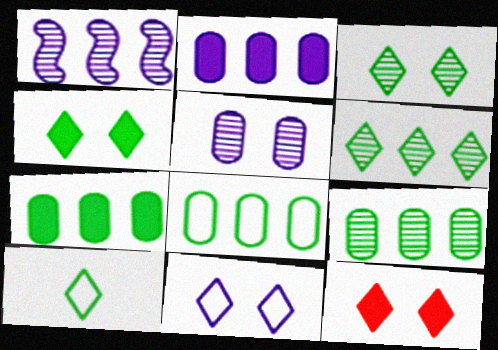[[3, 11, 12], 
[4, 6, 10], 
[7, 8, 9]]